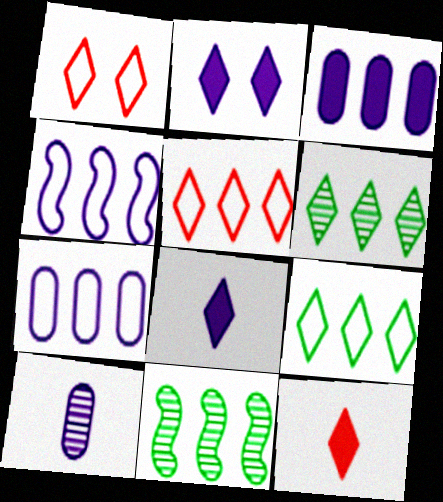[[1, 6, 8], 
[2, 4, 10], 
[3, 5, 11]]